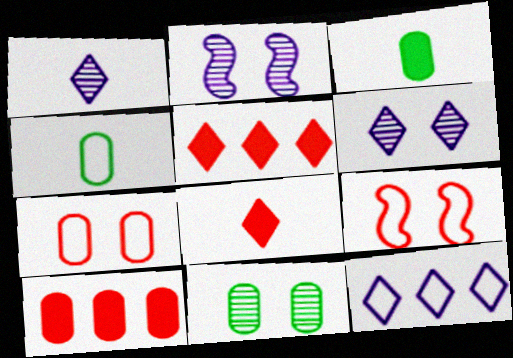[[2, 4, 5], 
[4, 9, 12]]